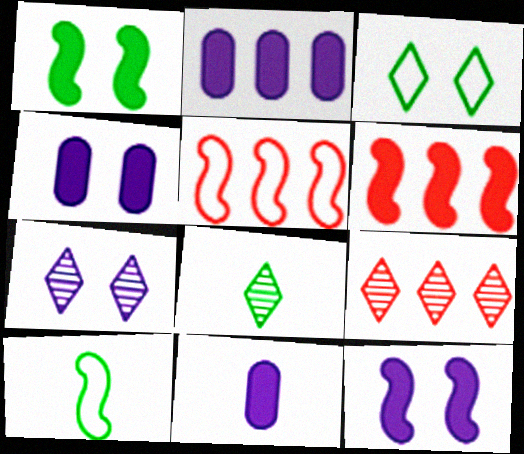[[2, 4, 11], 
[4, 5, 8], 
[4, 9, 10], 
[7, 8, 9]]